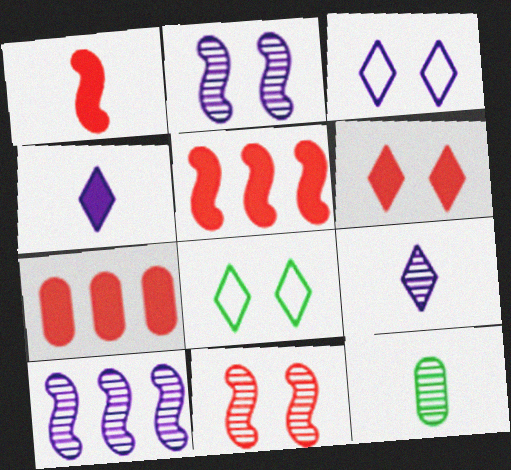[[1, 6, 7], 
[3, 5, 12]]